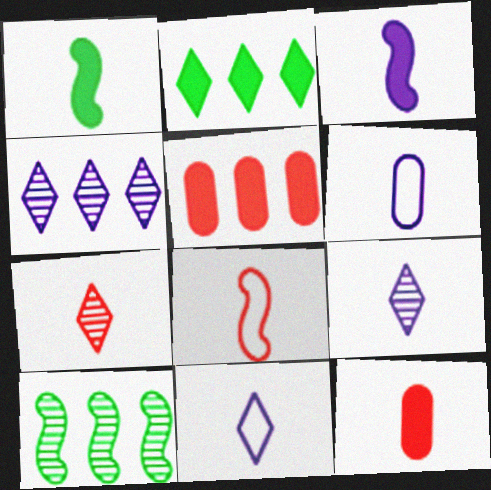[[1, 6, 7], 
[3, 6, 9], 
[7, 8, 12]]